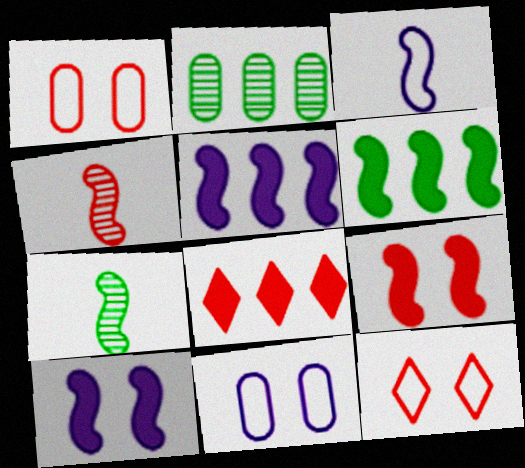[[1, 4, 8], 
[7, 8, 11]]